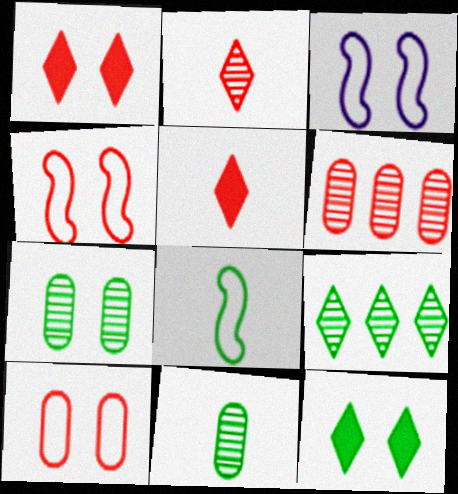[[1, 3, 7], 
[4, 5, 6]]